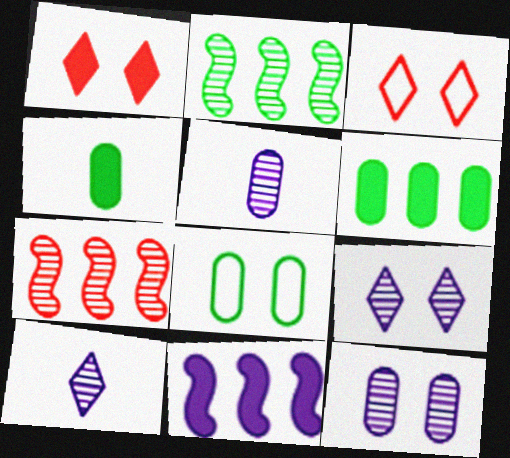[[1, 4, 11]]